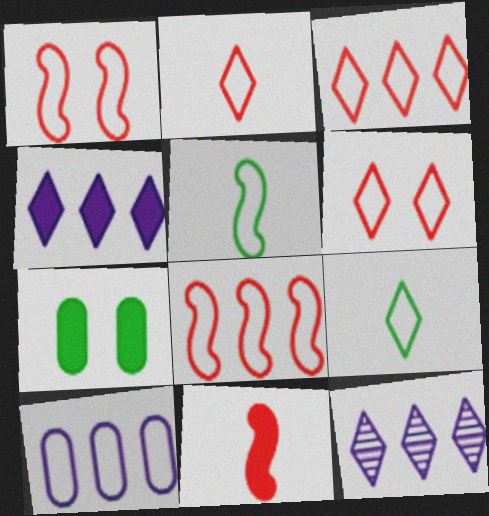[[1, 9, 10], 
[2, 3, 6], 
[4, 7, 11], 
[5, 6, 10]]